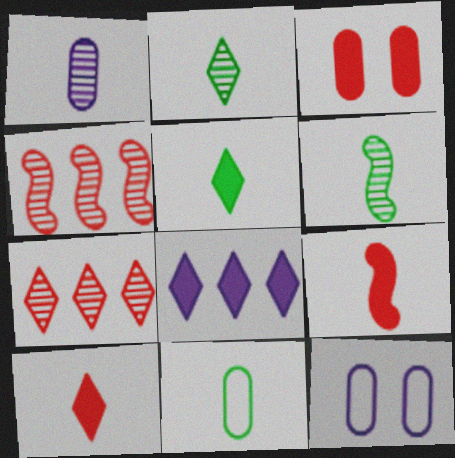[[4, 5, 12], 
[5, 6, 11]]